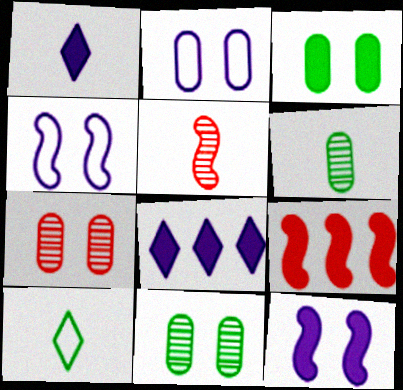[[1, 3, 9], 
[2, 3, 7]]